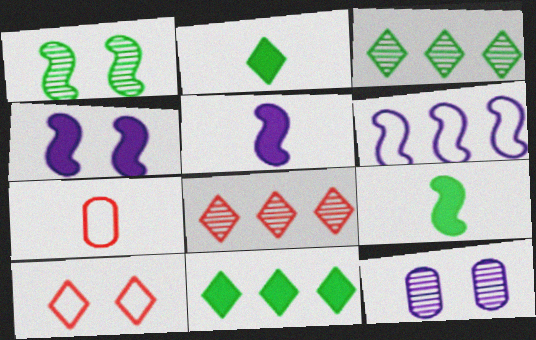[[3, 4, 7]]